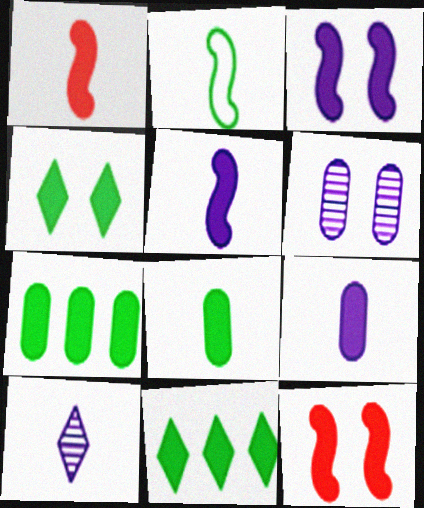[[9, 11, 12]]